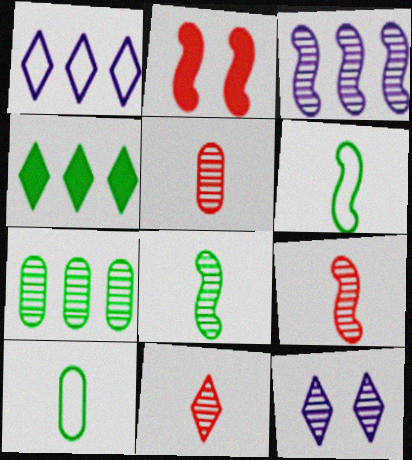[[2, 3, 6], 
[5, 9, 11], 
[7, 9, 12]]